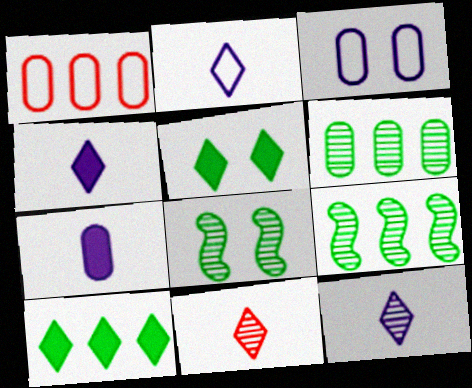[[1, 4, 8], 
[2, 4, 12]]